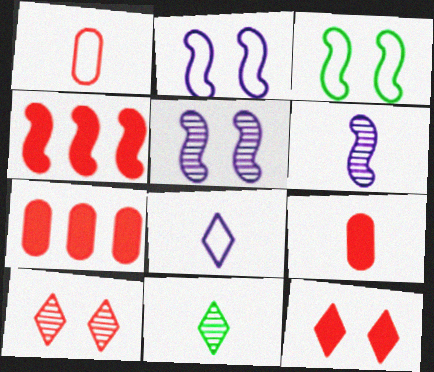[[1, 4, 10], 
[2, 7, 11], 
[3, 4, 6], 
[4, 9, 12]]